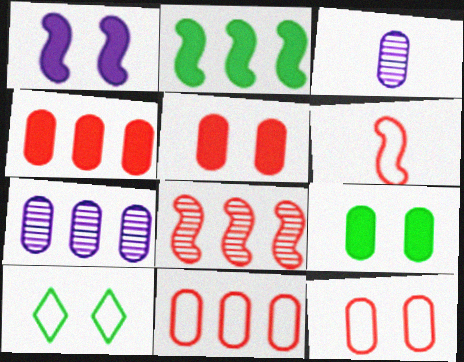[[3, 9, 11]]